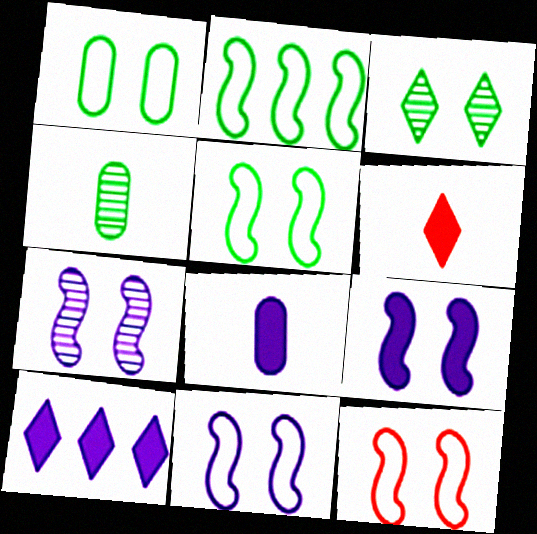[[4, 10, 12], 
[5, 11, 12], 
[7, 9, 11], 
[8, 9, 10]]